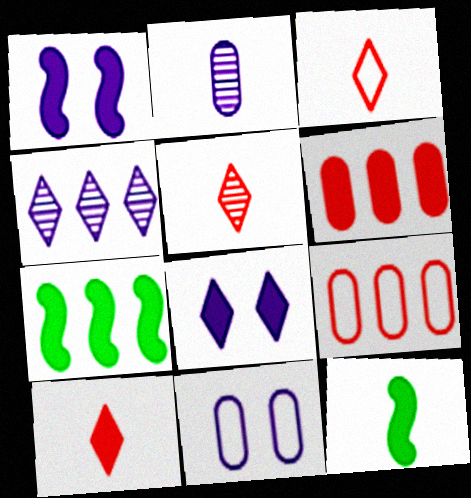[[2, 3, 12], 
[3, 5, 10], 
[4, 7, 9], 
[5, 7, 11], 
[6, 8, 12]]